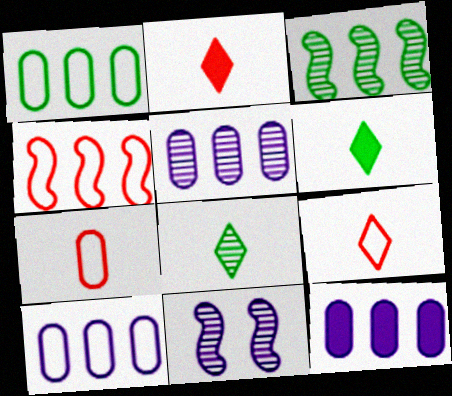[[1, 2, 11], 
[5, 10, 12]]